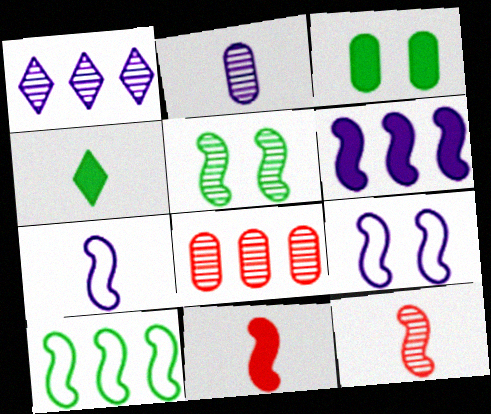[[4, 8, 9]]